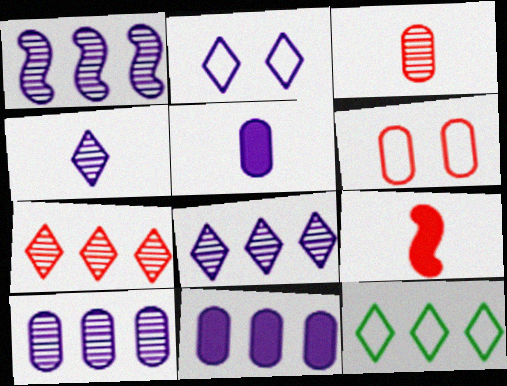[[1, 2, 5], 
[1, 8, 10], 
[6, 7, 9]]